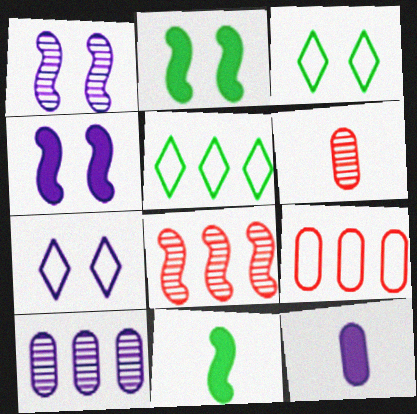[[3, 8, 12], 
[4, 5, 6]]